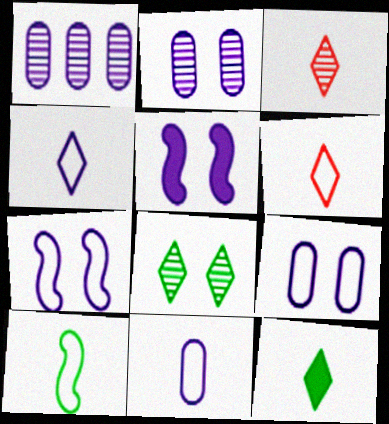[[1, 4, 5], 
[3, 4, 12], 
[6, 10, 11]]